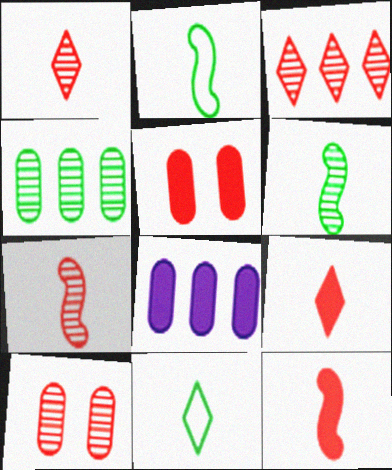[[3, 7, 10]]